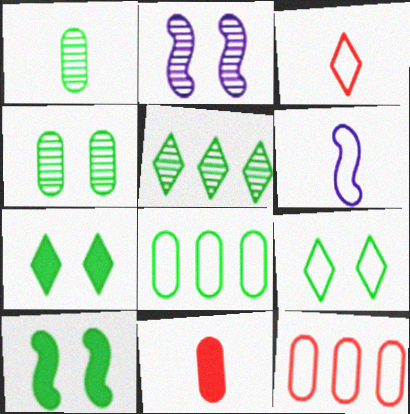[[4, 9, 10], 
[6, 9, 12]]